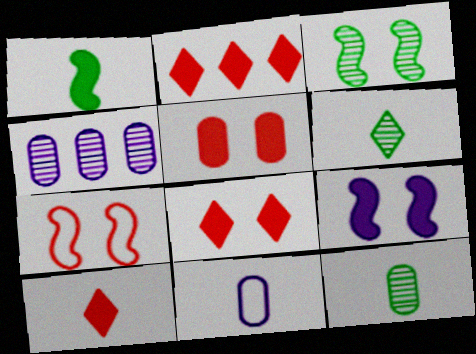[[2, 3, 11], 
[2, 8, 10], 
[3, 7, 9]]